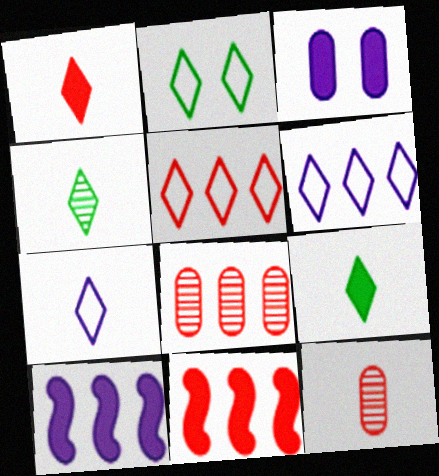[[1, 4, 7], 
[2, 5, 7], 
[2, 10, 12], 
[3, 9, 11], 
[5, 8, 11]]